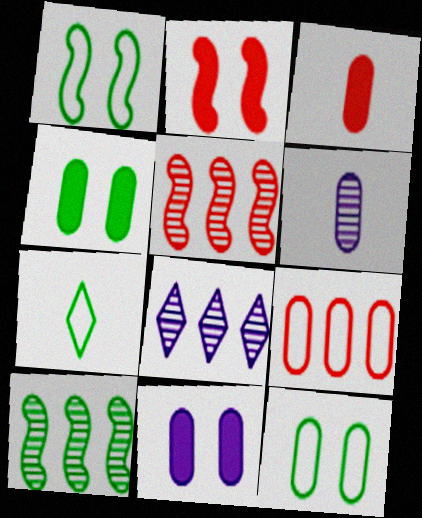[[1, 3, 8], 
[4, 6, 9], 
[4, 7, 10], 
[5, 7, 11]]